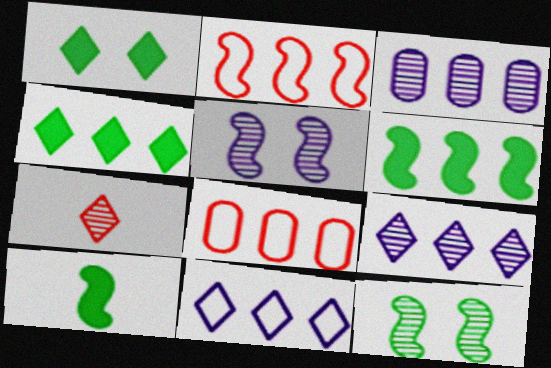[[1, 7, 11], 
[2, 3, 4], 
[2, 5, 10], 
[3, 7, 12], 
[6, 8, 9]]